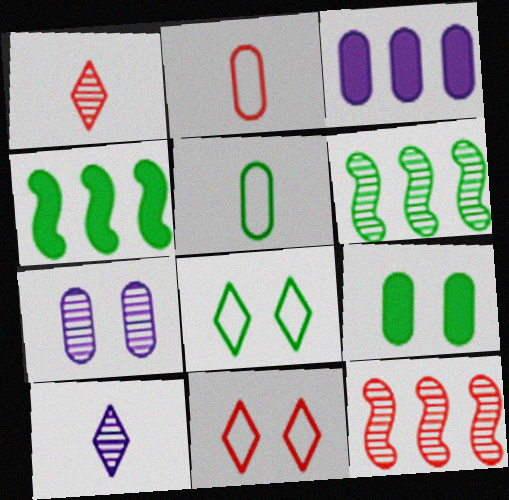[[1, 6, 7]]